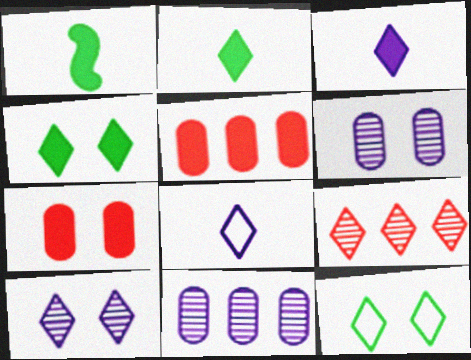[[3, 9, 12], 
[4, 8, 9]]